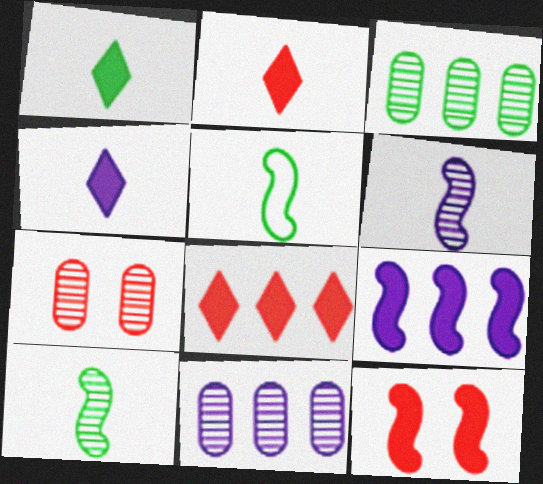[[1, 2, 4]]